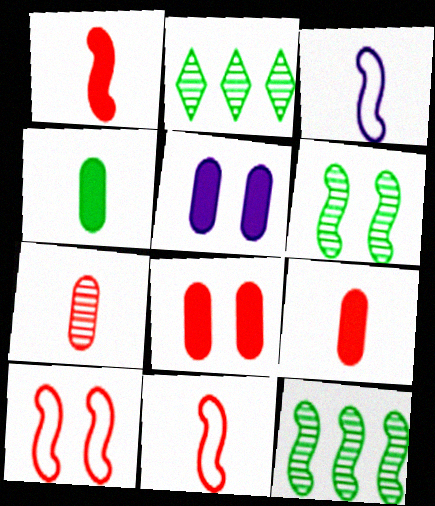[[2, 3, 8], 
[2, 5, 11]]